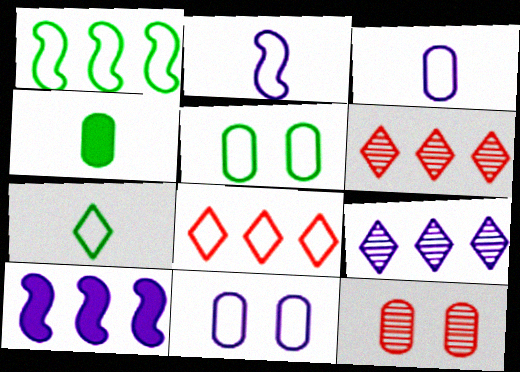[[1, 5, 7], 
[2, 5, 8], 
[7, 10, 12]]